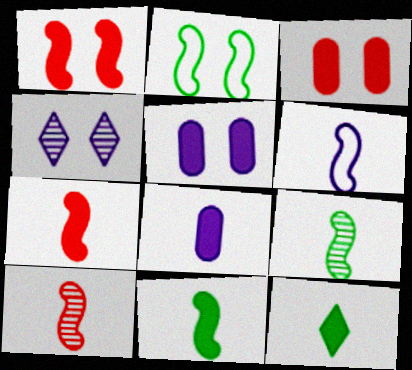[[2, 3, 4], 
[6, 7, 9], 
[6, 10, 11], 
[7, 8, 12]]